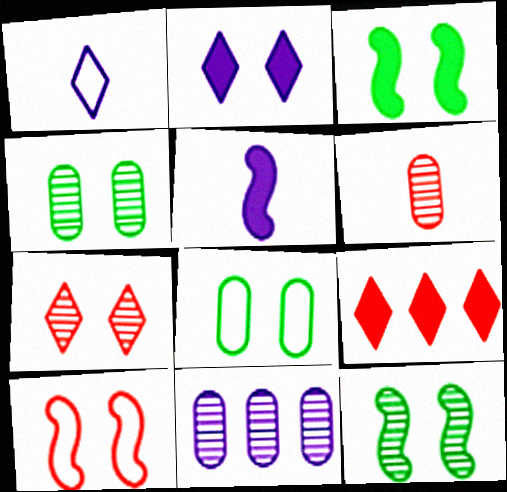[[2, 4, 10], 
[4, 6, 11], 
[6, 9, 10]]